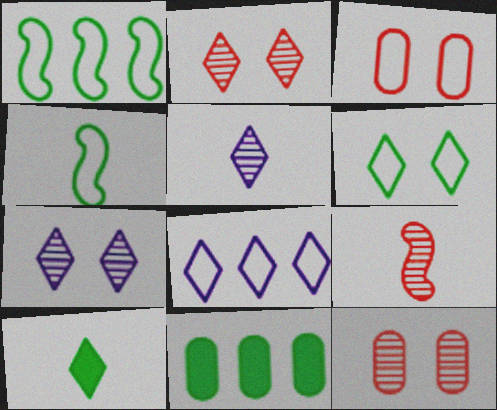[[2, 8, 10], 
[3, 4, 8]]